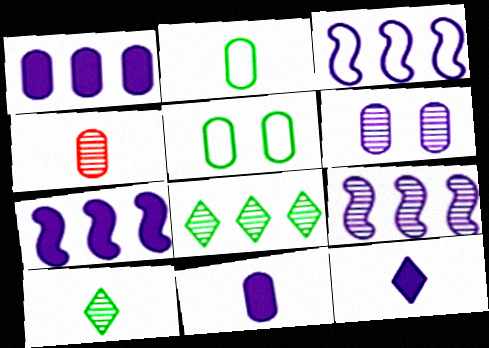[[1, 4, 5], 
[2, 4, 11], 
[3, 6, 12], 
[3, 7, 9]]